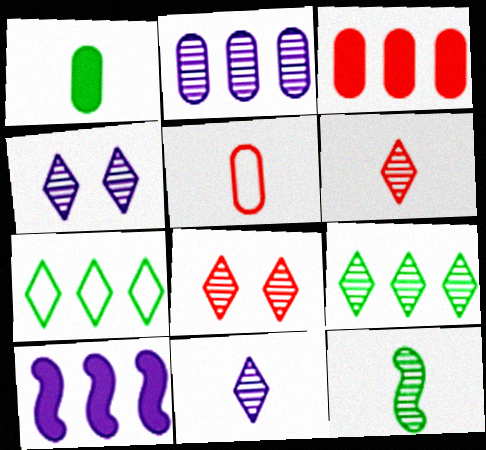[[2, 8, 12], 
[4, 6, 9], 
[8, 9, 11]]